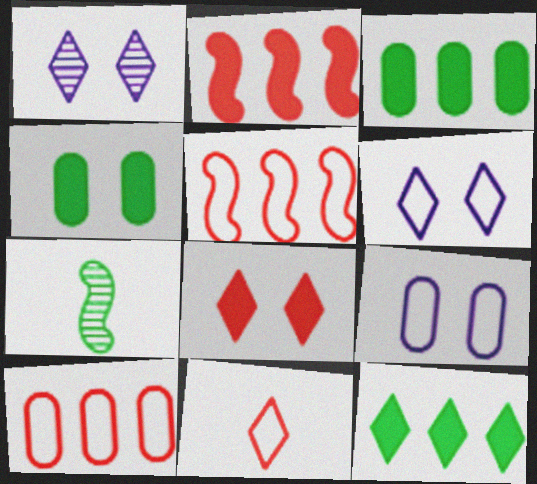[[1, 11, 12]]